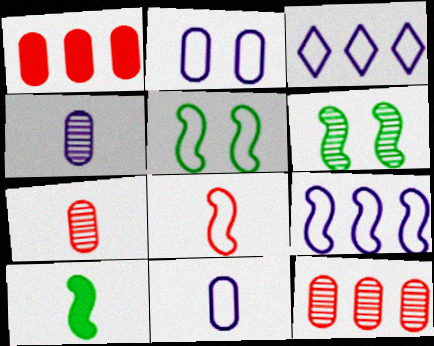[[5, 8, 9]]